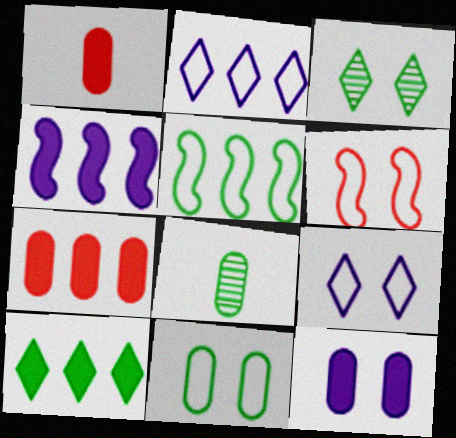[[3, 6, 12], 
[4, 7, 10], 
[6, 9, 11]]